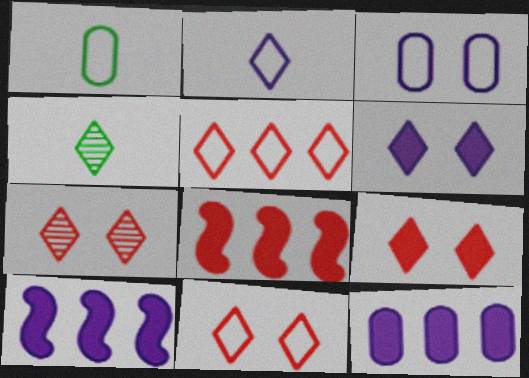[[1, 7, 10], 
[3, 4, 8], 
[4, 5, 6], 
[7, 9, 11]]